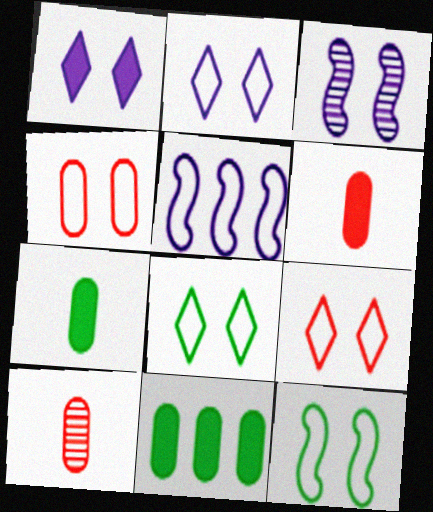[[2, 4, 12], 
[2, 8, 9]]